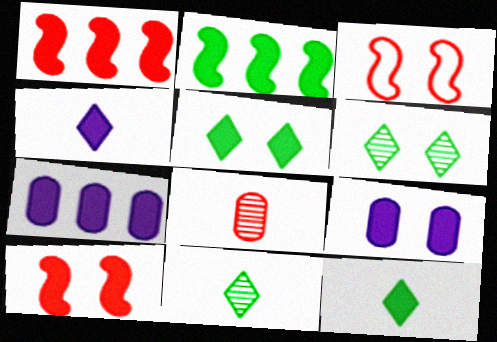[[1, 9, 12], 
[3, 6, 9], 
[3, 7, 11], 
[5, 9, 10], 
[7, 10, 12]]